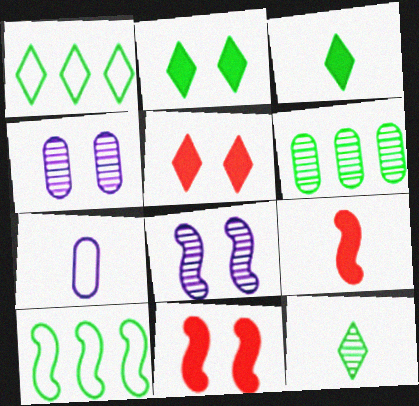[[1, 2, 12], 
[1, 4, 9], 
[7, 9, 12], 
[8, 9, 10]]